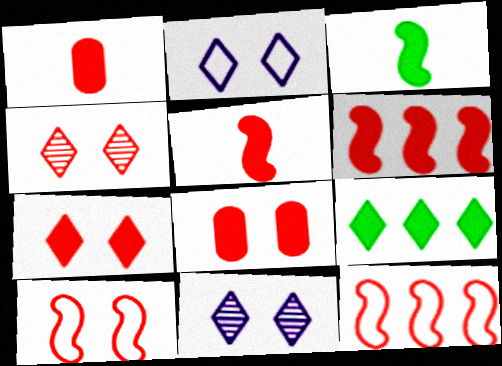[[1, 4, 12], 
[1, 6, 7], 
[4, 8, 10]]